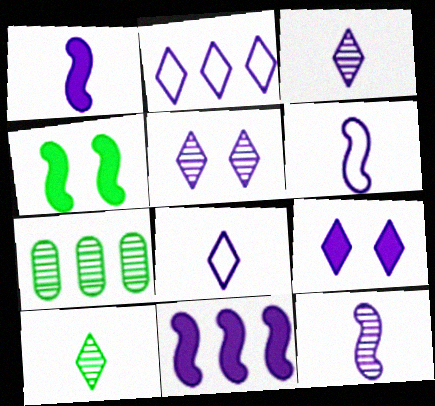[[1, 6, 12], 
[2, 3, 9]]